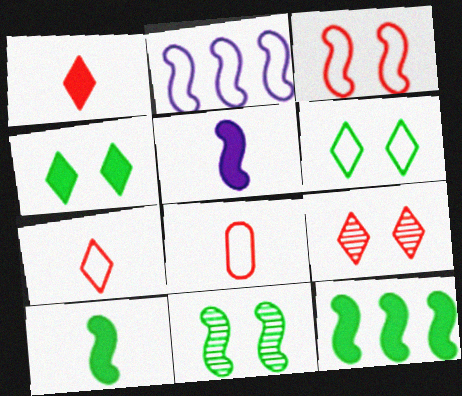[[2, 6, 8]]